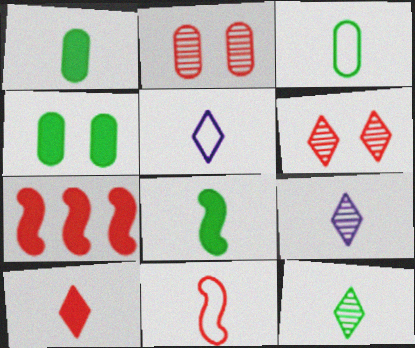[[1, 9, 11], 
[3, 5, 11], 
[3, 8, 12], 
[5, 10, 12]]